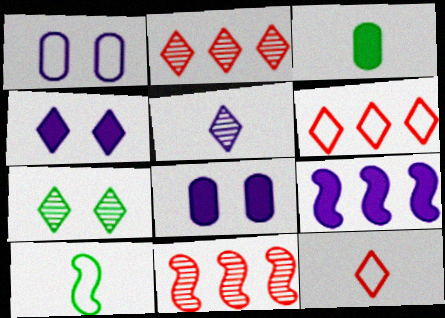[[1, 5, 9], 
[1, 6, 10], 
[2, 5, 7], 
[2, 8, 10]]